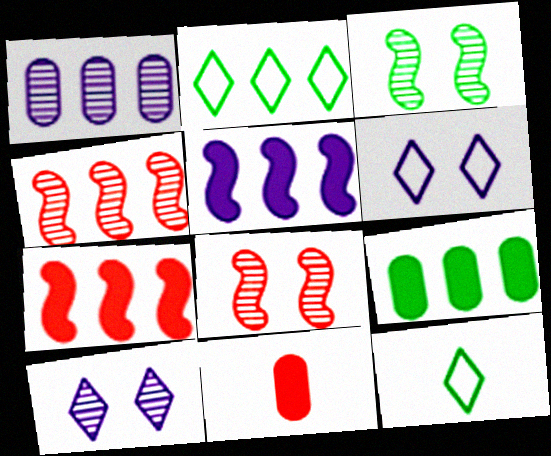[[1, 2, 7], 
[3, 9, 12]]